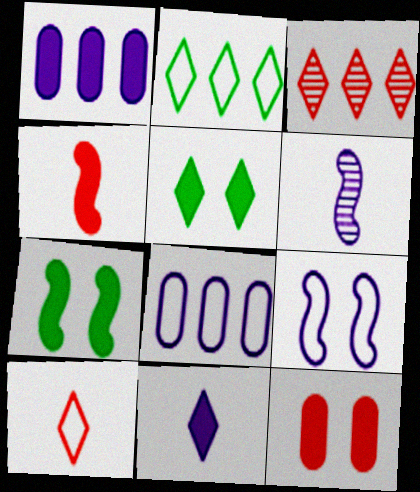[[1, 4, 5], 
[2, 6, 12]]